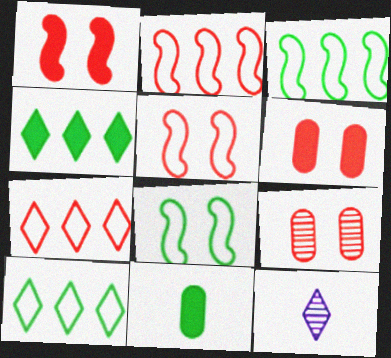[[3, 6, 12]]